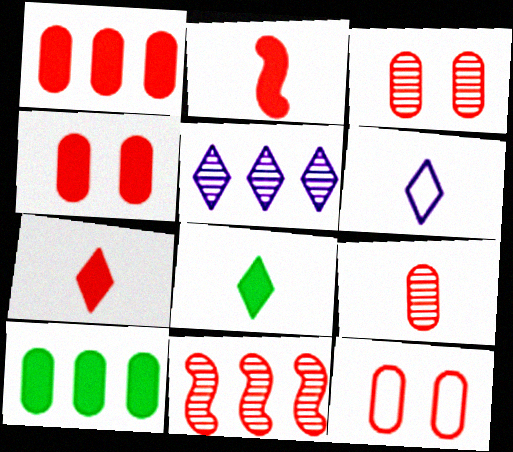[[1, 9, 12], 
[3, 4, 12], 
[7, 11, 12]]